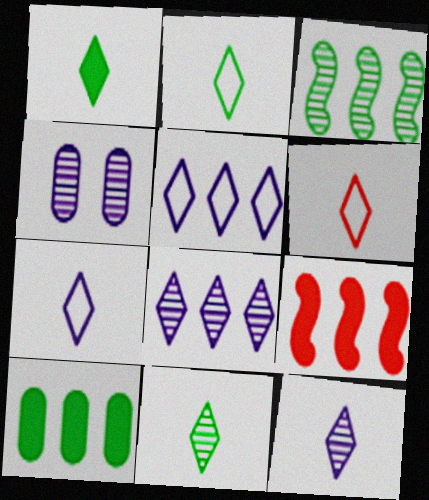[[1, 2, 11], 
[1, 6, 12], 
[2, 4, 9], 
[2, 6, 7]]